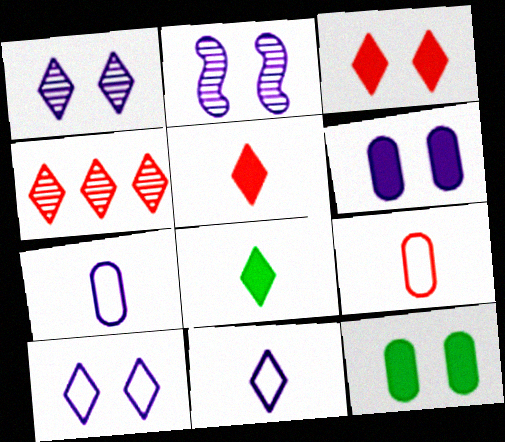[[2, 6, 10], 
[4, 8, 10]]